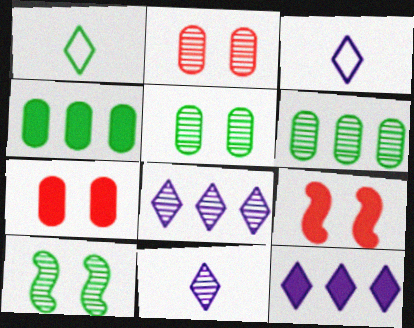[[1, 4, 10], 
[3, 6, 9]]